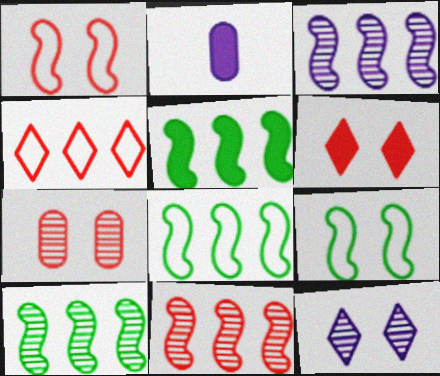[[1, 6, 7], 
[2, 5, 6], 
[3, 10, 11], 
[5, 8, 10]]